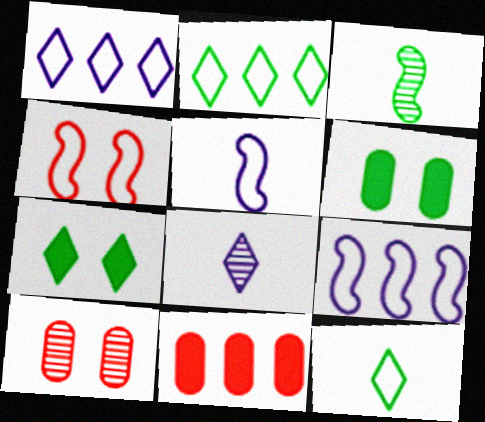[[2, 3, 6]]